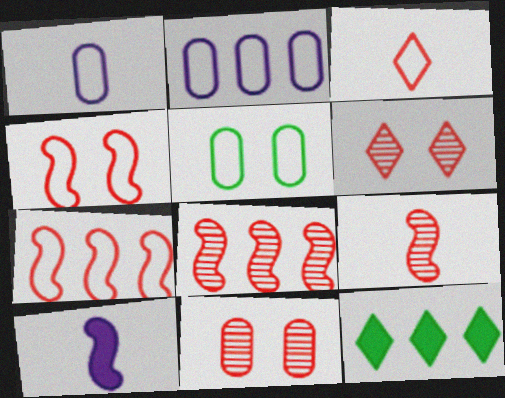[[2, 8, 12]]